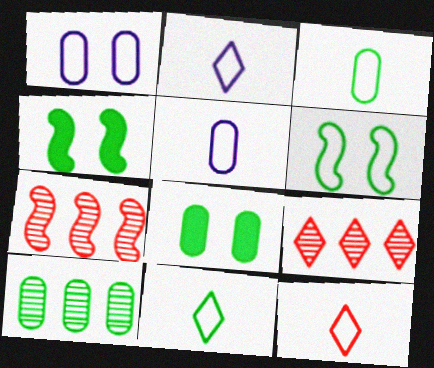[[2, 7, 8], 
[2, 11, 12], 
[3, 8, 10], 
[4, 5, 9], 
[4, 10, 11]]